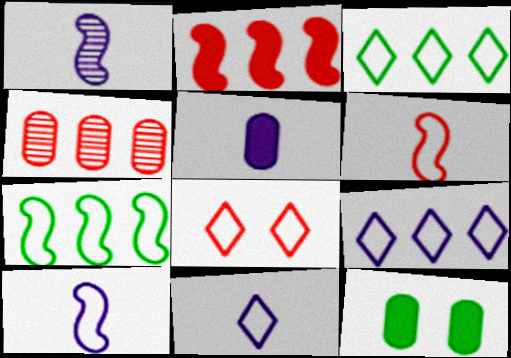[[1, 5, 11], 
[3, 8, 11]]